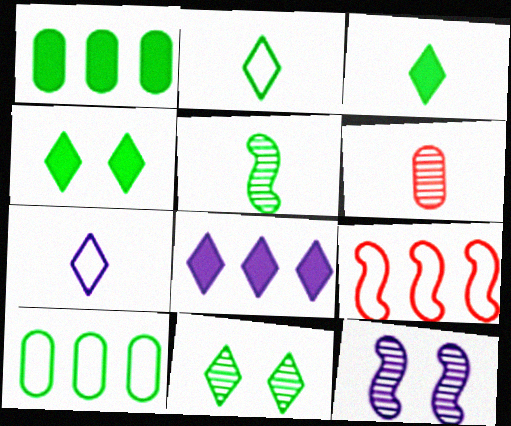[[4, 5, 10]]